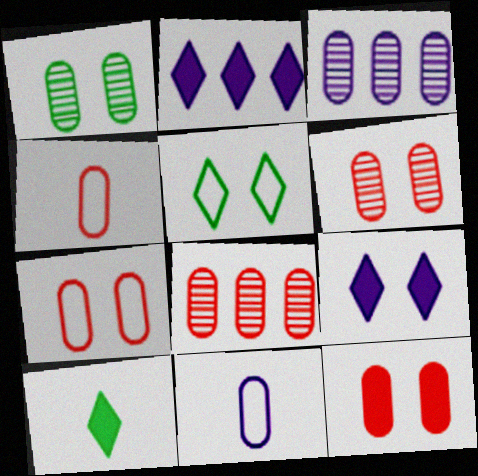[[4, 8, 12], 
[6, 7, 12]]